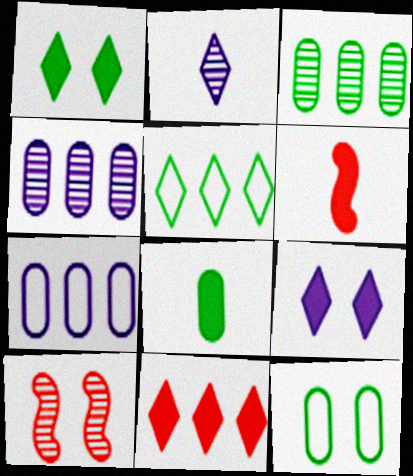[[2, 3, 10], 
[3, 8, 12], 
[9, 10, 12]]